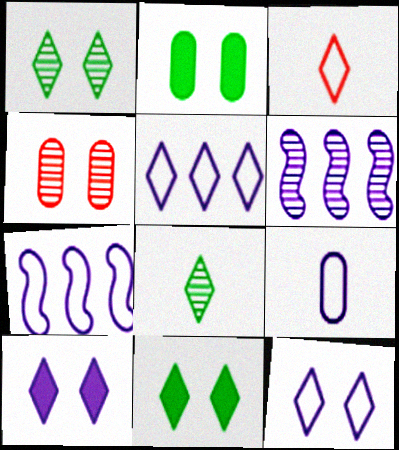[[2, 3, 6], 
[4, 6, 8], 
[6, 9, 10], 
[7, 9, 12]]